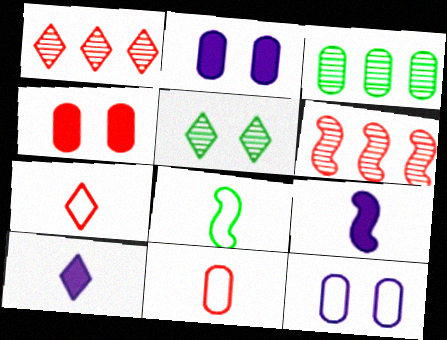[[1, 2, 8], 
[2, 3, 11], 
[4, 6, 7]]